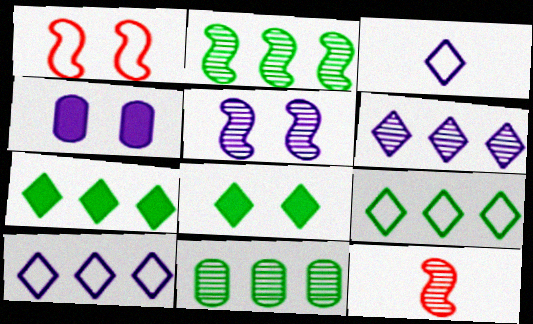[[2, 5, 12], 
[4, 9, 12]]